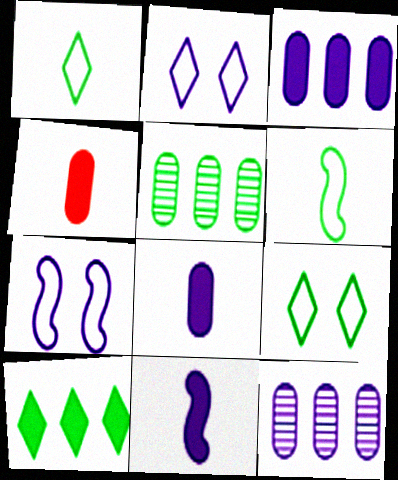[[2, 11, 12]]